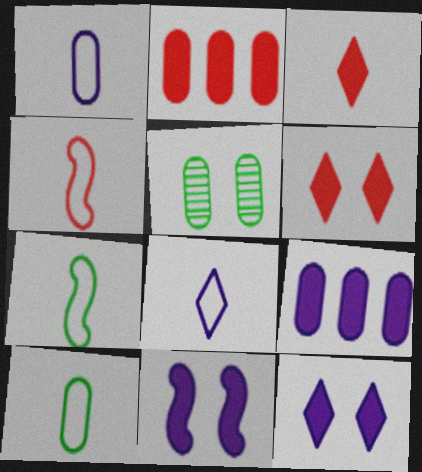[[1, 2, 5], 
[4, 8, 10]]